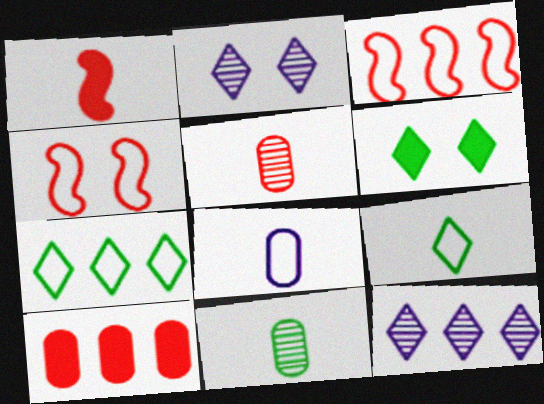[[4, 7, 8]]